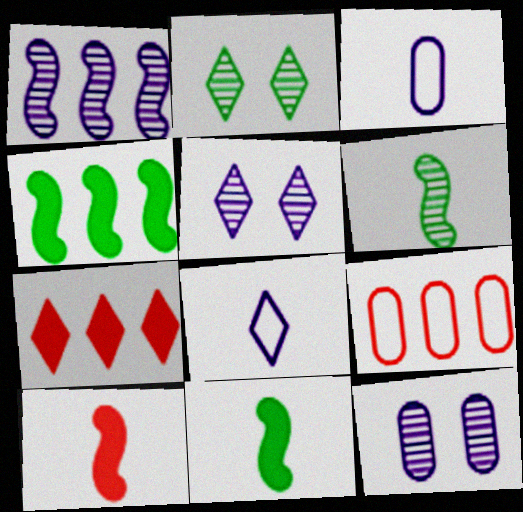[[2, 7, 8], 
[5, 9, 11]]